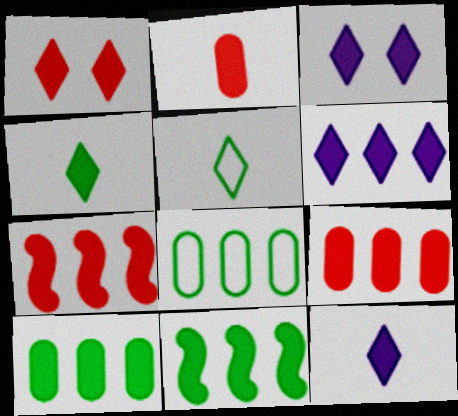[[1, 2, 7], 
[1, 4, 6], 
[2, 3, 11], 
[3, 6, 12], 
[6, 7, 10], 
[6, 9, 11]]